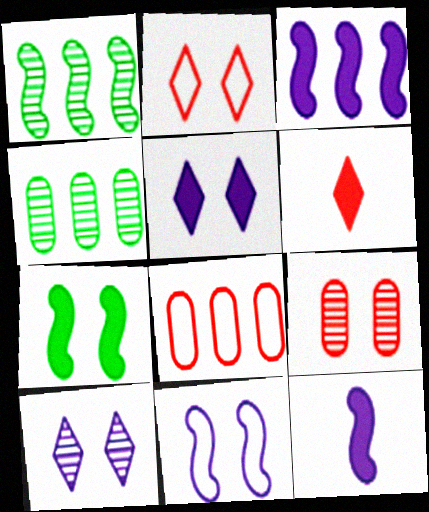[[2, 4, 12], 
[4, 6, 11]]